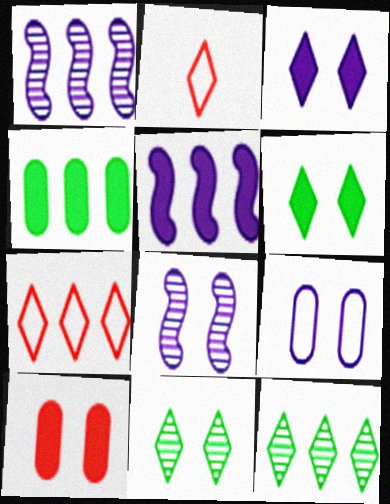[[1, 4, 7], 
[2, 3, 12], 
[2, 4, 8], 
[3, 8, 9]]